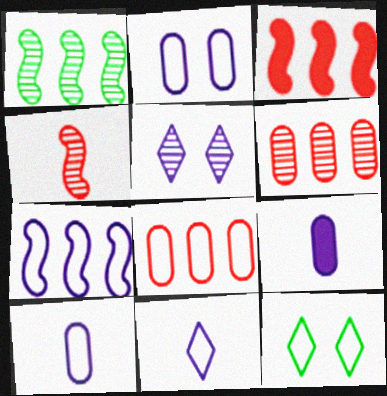[[1, 3, 7], 
[2, 7, 11], 
[5, 7, 9]]